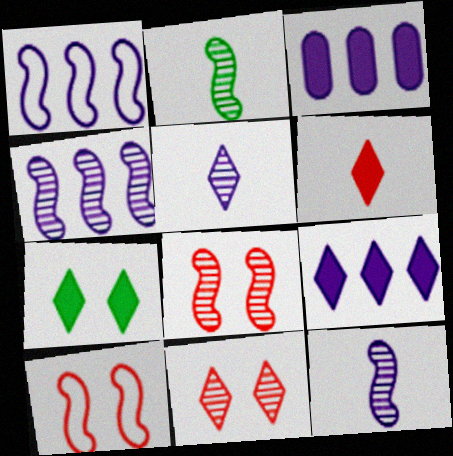[[2, 4, 8], 
[6, 7, 9]]